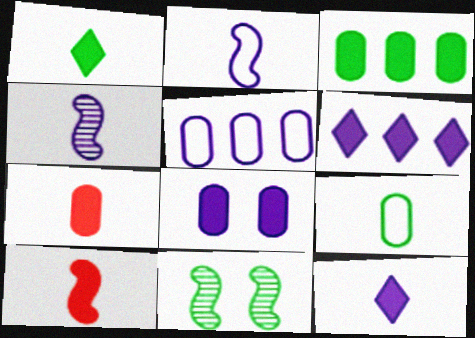[[3, 7, 8]]